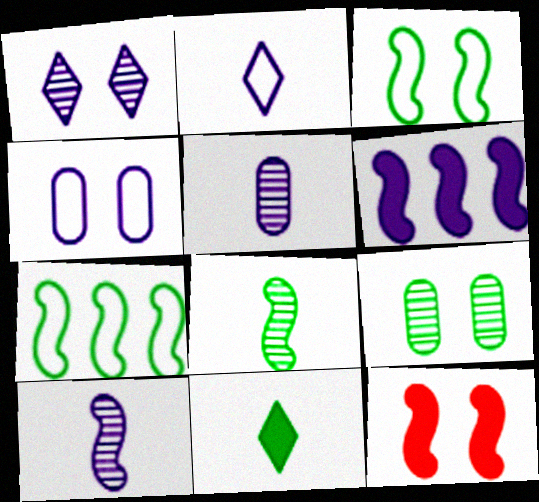[[7, 9, 11], 
[7, 10, 12]]